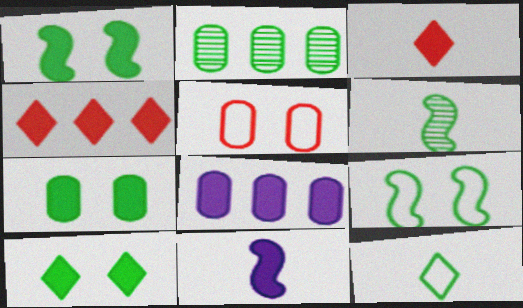[[1, 2, 12], 
[1, 3, 8], 
[1, 7, 10], 
[4, 7, 11]]